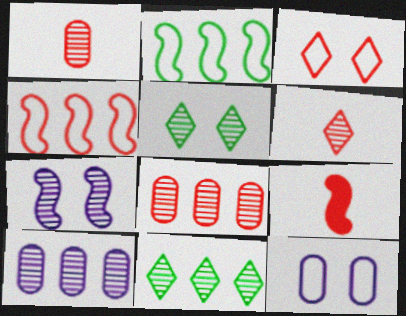[[1, 7, 11], 
[2, 7, 9], 
[3, 8, 9], 
[9, 11, 12]]